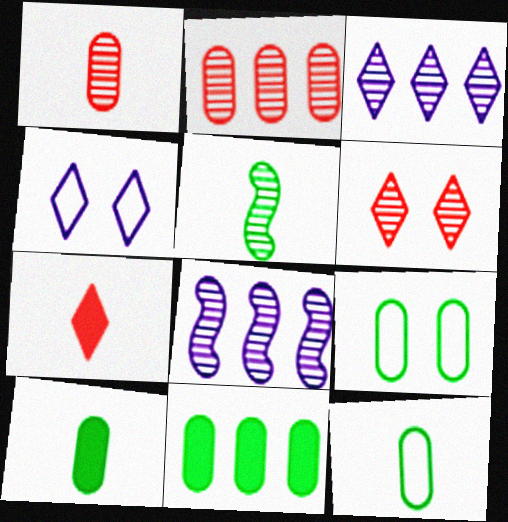[[7, 8, 9]]